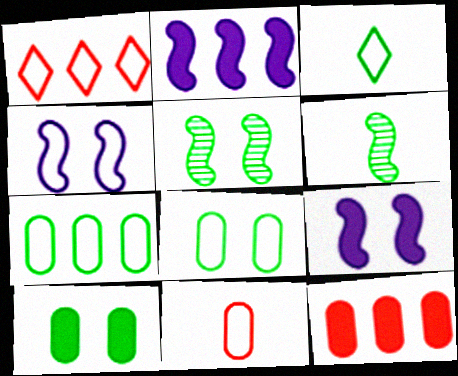[]